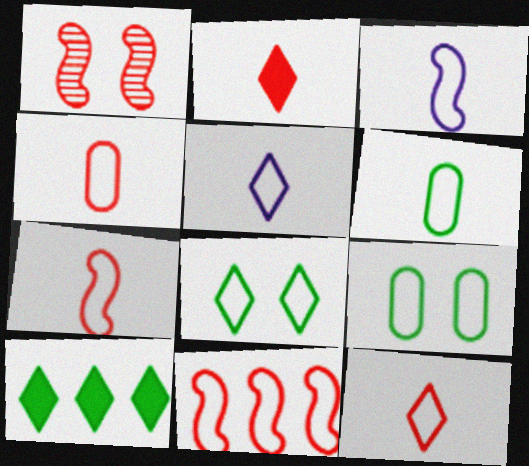[[3, 6, 12], 
[4, 7, 12], 
[5, 6, 7], 
[5, 9, 11]]